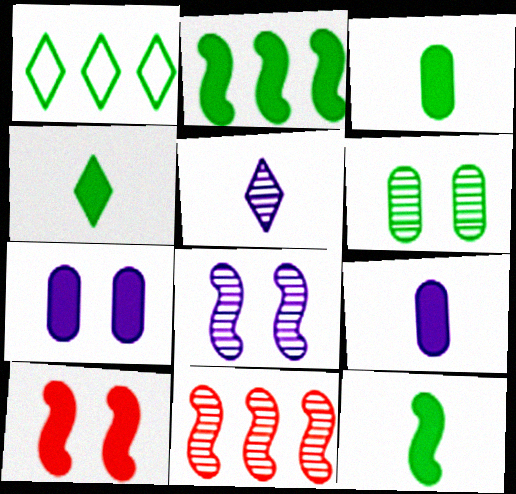[[1, 6, 12], 
[3, 4, 12], 
[5, 6, 11]]